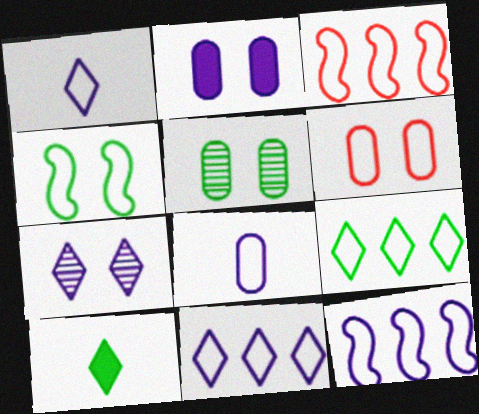[[2, 5, 6]]